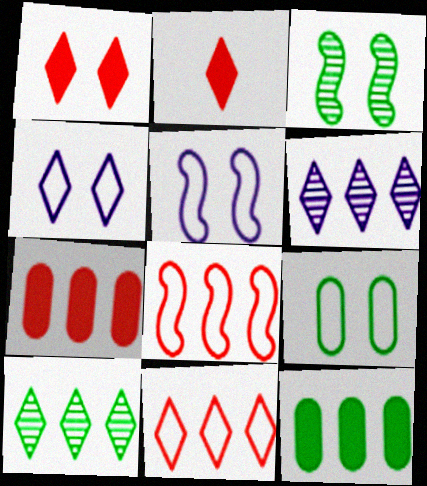[[2, 4, 10], 
[6, 8, 12]]